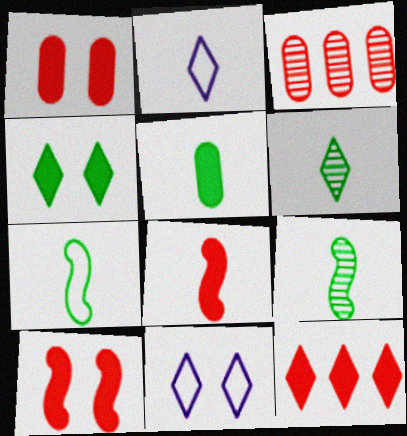[[1, 8, 12], 
[5, 6, 7], 
[6, 11, 12]]